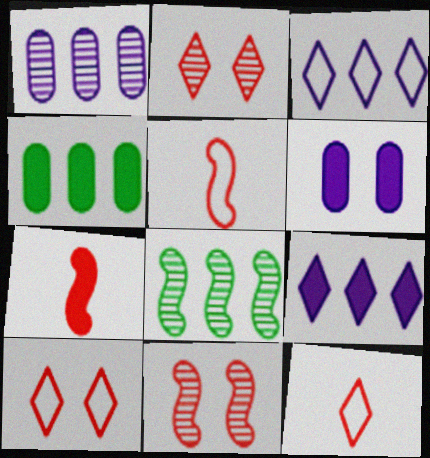[[6, 8, 12]]